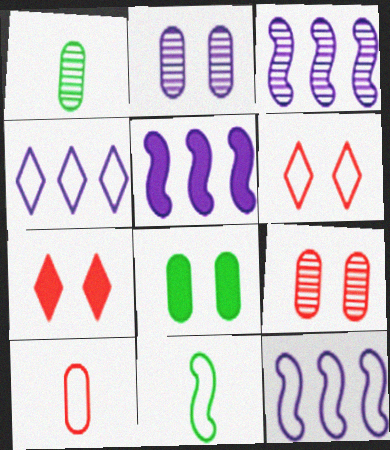[[1, 5, 6], 
[1, 7, 12], 
[3, 5, 12]]